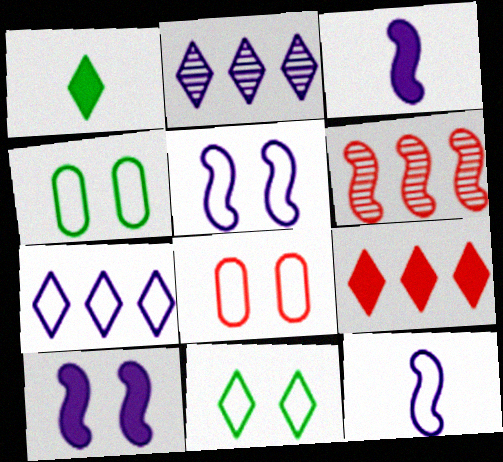[[5, 8, 11]]